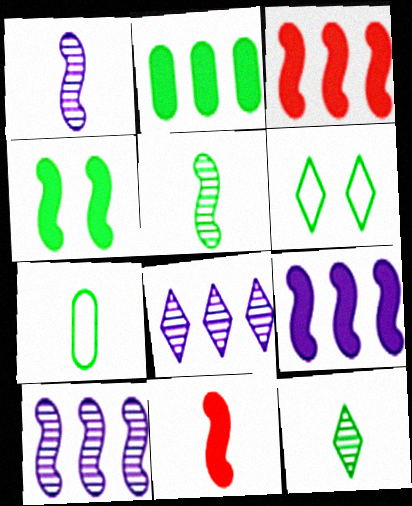[[2, 5, 6], 
[4, 9, 11]]